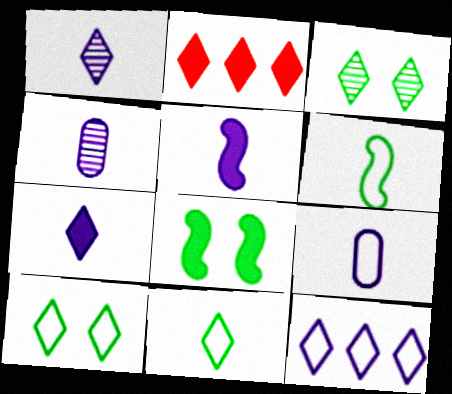[[1, 2, 10], 
[1, 5, 9]]